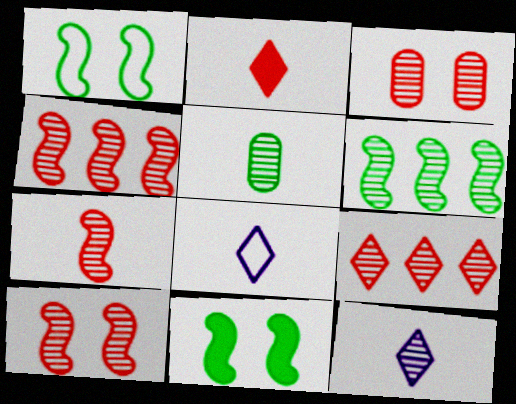[[3, 6, 12], 
[3, 7, 9], 
[4, 7, 10], 
[5, 7, 12]]